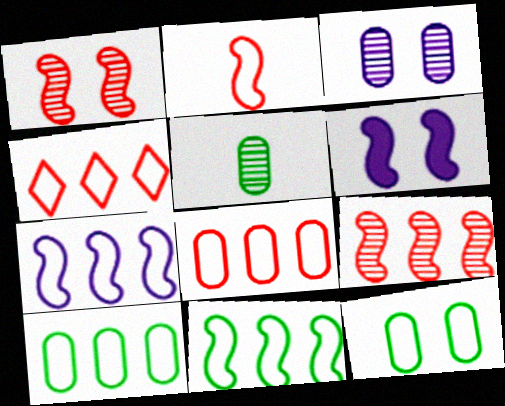[[4, 5, 6], 
[4, 7, 10]]